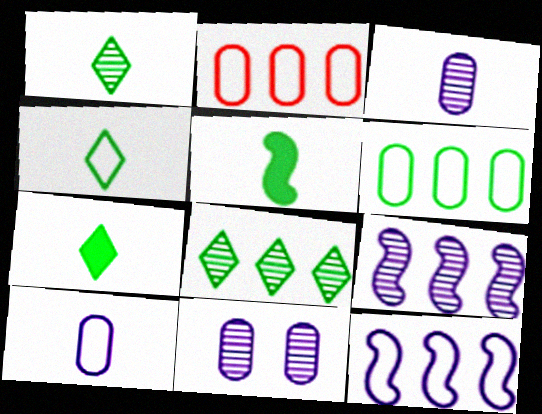[[1, 4, 7]]